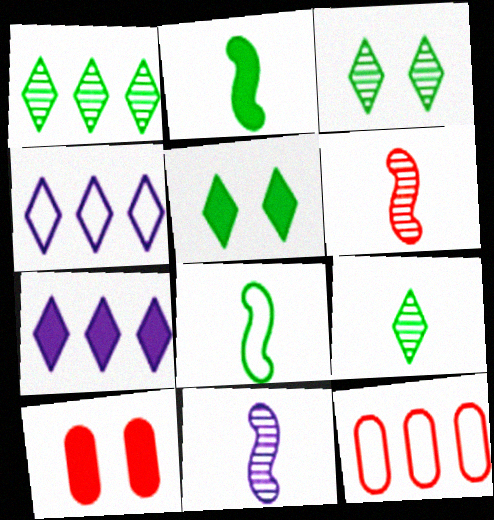[[1, 3, 9], 
[2, 7, 10], 
[5, 11, 12]]